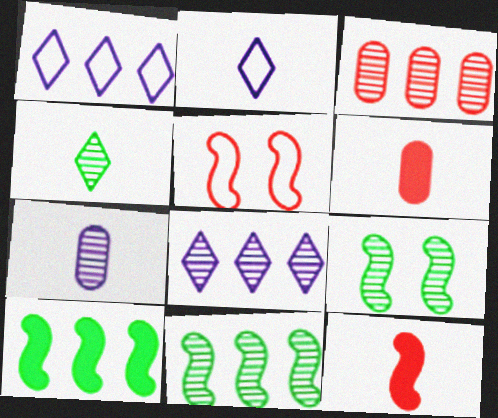[[1, 3, 10], 
[1, 6, 9], 
[3, 8, 11]]